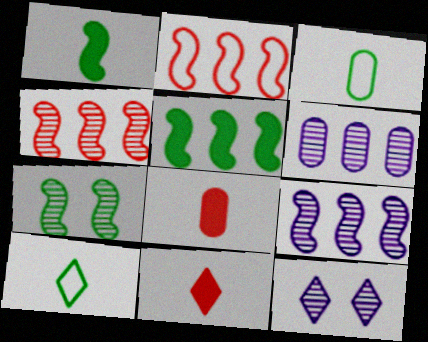[[2, 5, 9]]